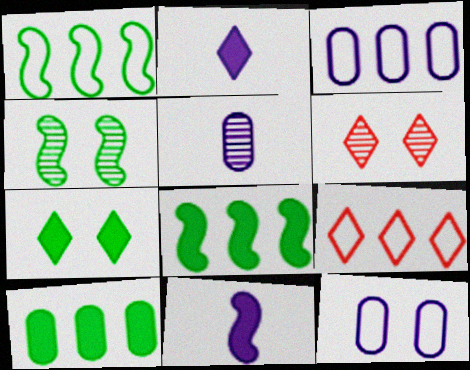[[1, 3, 9]]